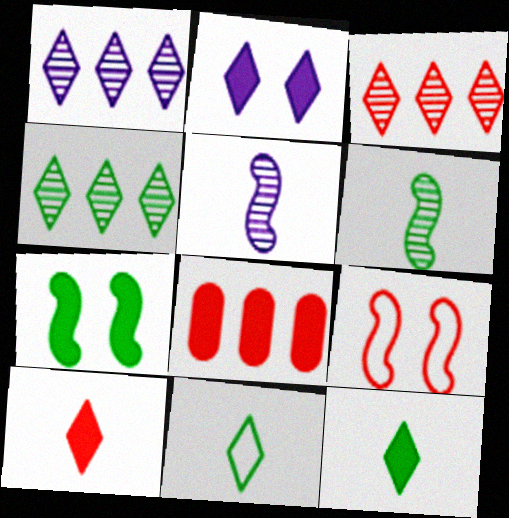[[1, 3, 4], 
[2, 3, 11]]